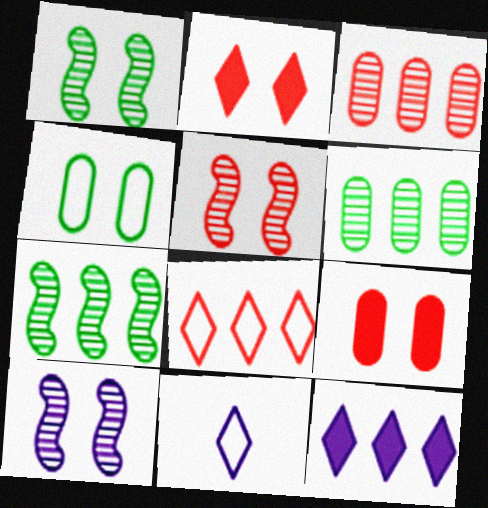[[1, 5, 10], 
[2, 4, 10], 
[7, 9, 11]]